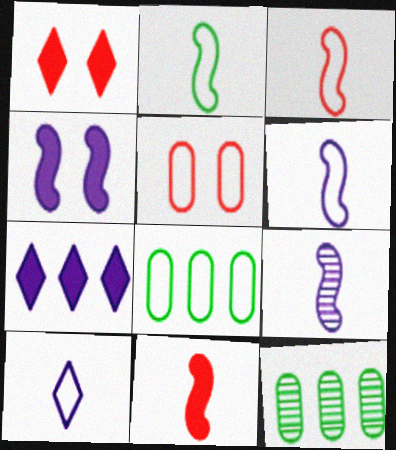[[1, 6, 12], 
[1, 8, 9], 
[2, 3, 6], 
[2, 9, 11]]